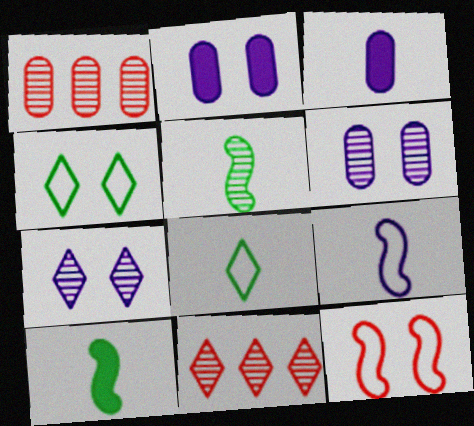[[1, 5, 7], 
[5, 6, 11]]